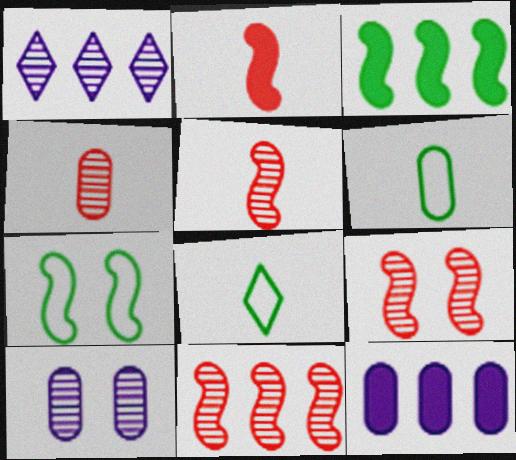[[5, 9, 11], 
[8, 9, 12]]